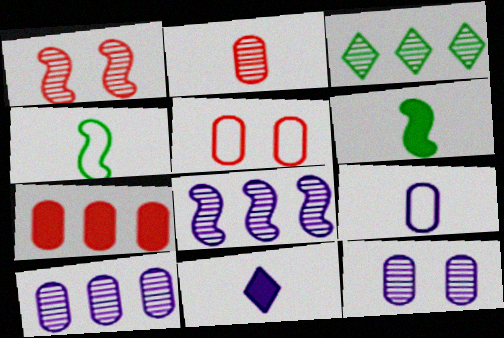[[2, 4, 11], 
[2, 5, 7]]